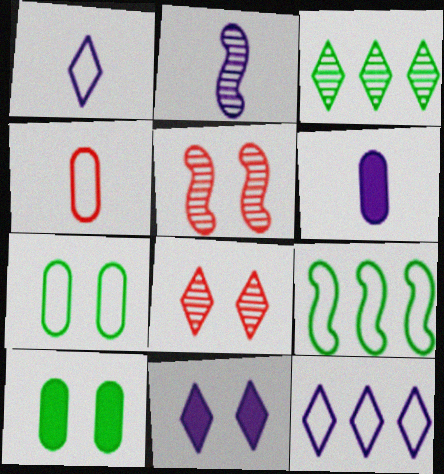[[1, 2, 6], 
[5, 7, 11], 
[6, 8, 9]]